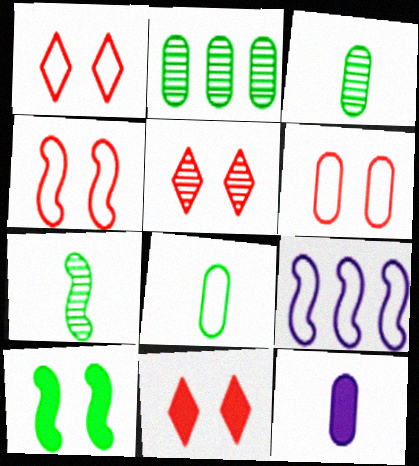[[1, 4, 6], 
[1, 5, 11], 
[1, 8, 9], 
[2, 6, 12], 
[3, 9, 11]]